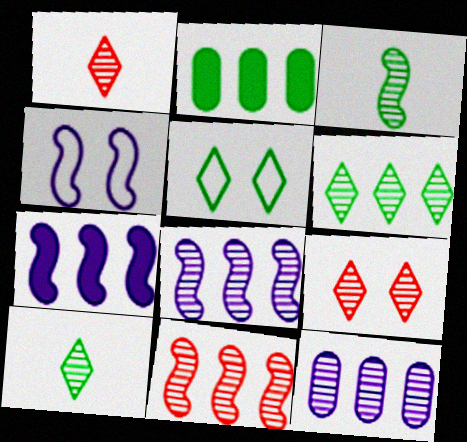[[1, 2, 4], 
[2, 3, 5], 
[3, 9, 12], 
[6, 11, 12]]